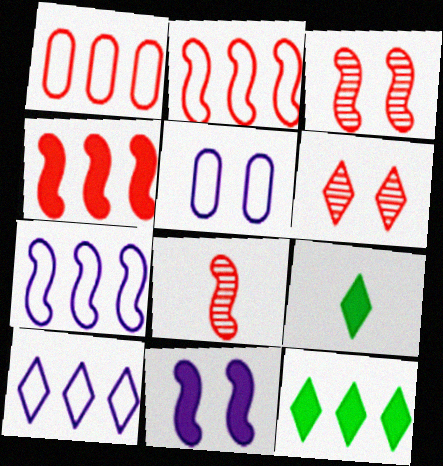[[5, 8, 12], 
[6, 9, 10]]